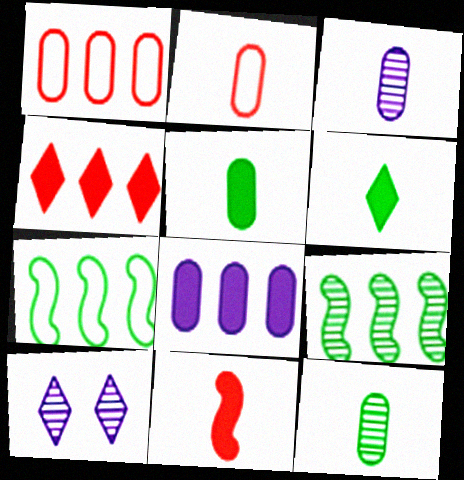[[2, 3, 5]]